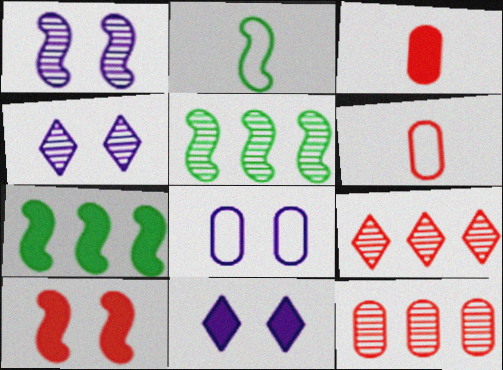[[1, 8, 11], 
[2, 11, 12], 
[3, 7, 11], 
[4, 6, 7], 
[5, 6, 11], 
[6, 9, 10]]